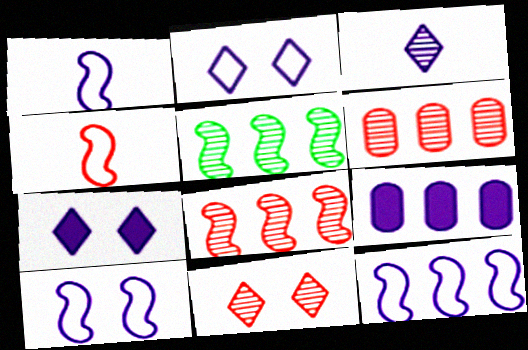[[1, 10, 12], 
[3, 9, 10]]